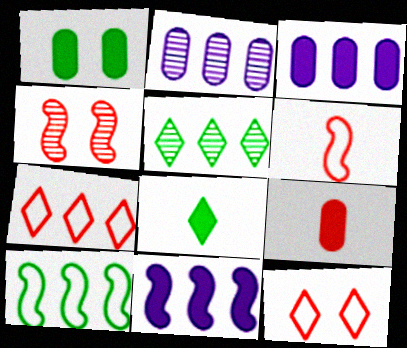[[1, 3, 9], 
[4, 7, 9]]